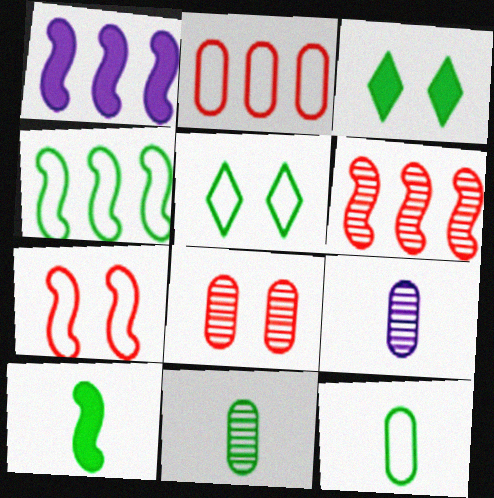[[1, 4, 6], 
[3, 4, 11], 
[4, 5, 12]]